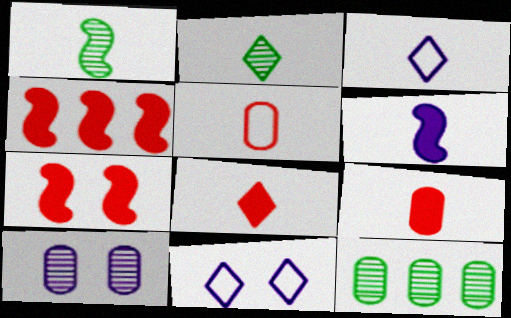[[1, 3, 9], 
[2, 3, 8], 
[2, 5, 6], 
[3, 7, 12]]